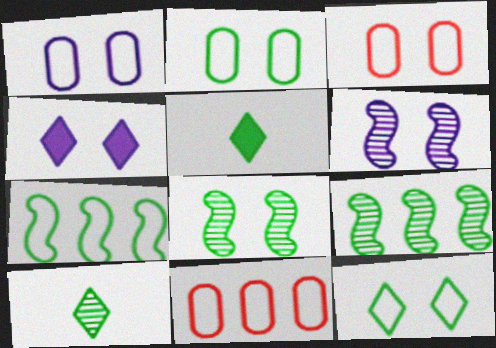[[1, 2, 3], 
[1, 4, 6], 
[2, 5, 9], 
[3, 4, 8], 
[5, 6, 11]]